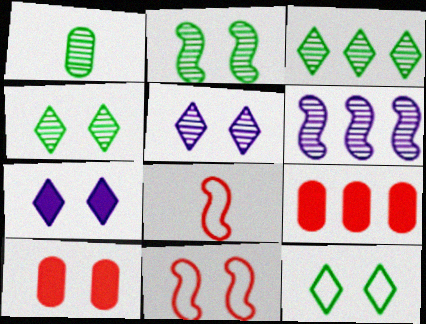[[1, 2, 3]]